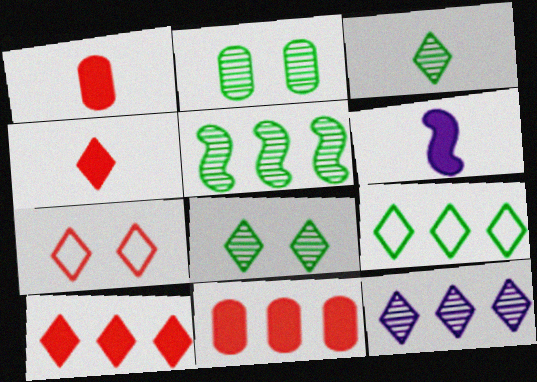[[2, 3, 5], 
[9, 10, 12]]